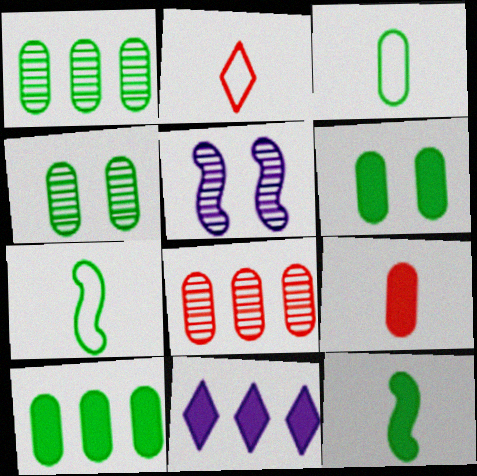[[1, 3, 6], 
[2, 5, 10], 
[3, 4, 10]]